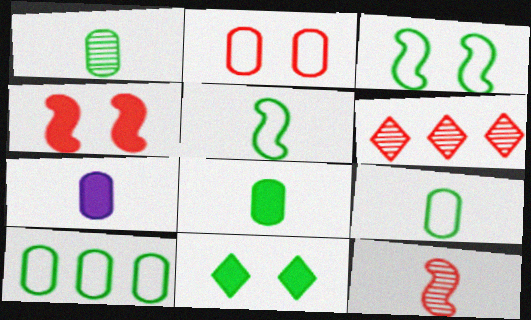[[1, 8, 9], 
[3, 6, 7]]